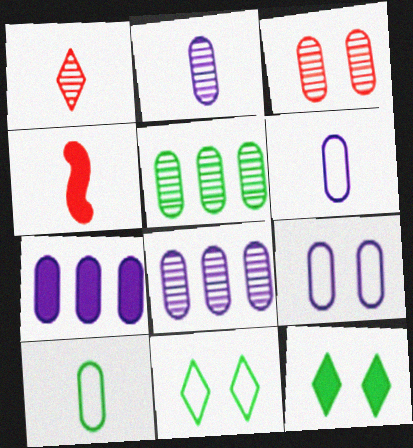[[2, 3, 5], 
[2, 7, 9], 
[3, 7, 10], 
[4, 7, 12], 
[4, 8, 11]]